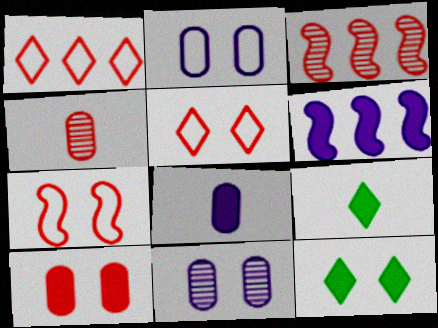[[2, 3, 9], 
[6, 9, 10], 
[7, 11, 12]]